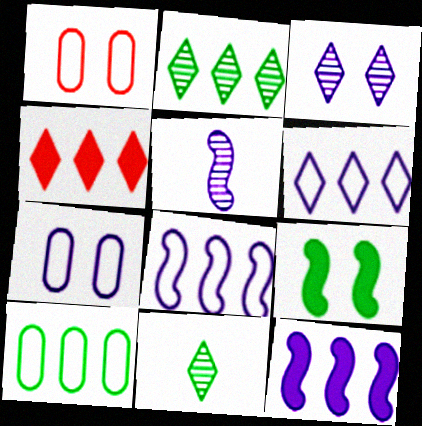[[1, 3, 9], 
[1, 11, 12], 
[2, 4, 6], 
[9, 10, 11]]